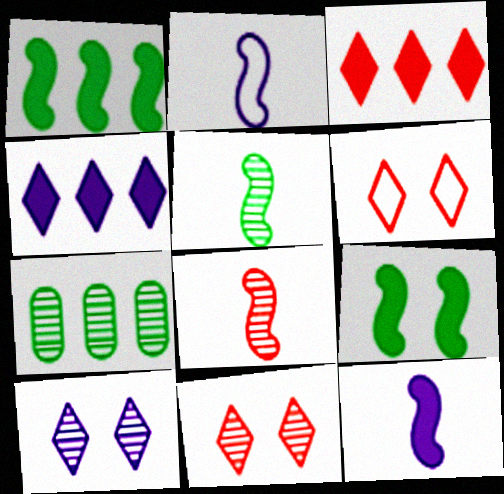[[6, 7, 12], 
[7, 8, 10]]